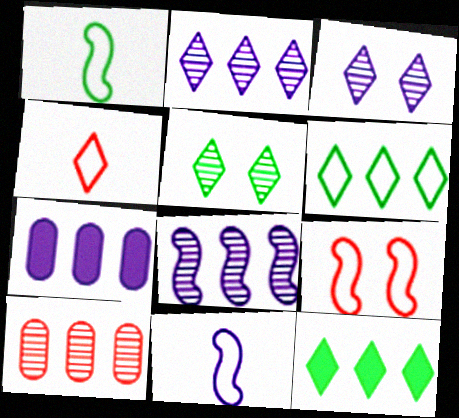[[3, 4, 12], 
[3, 7, 11]]